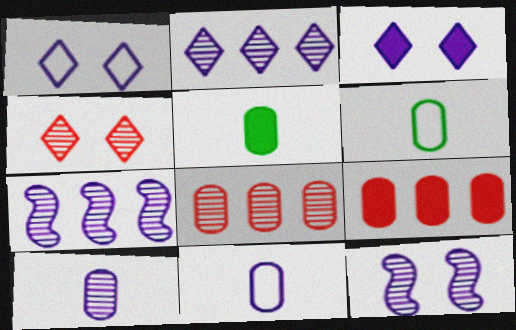[[2, 10, 12], 
[3, 7, 11]]